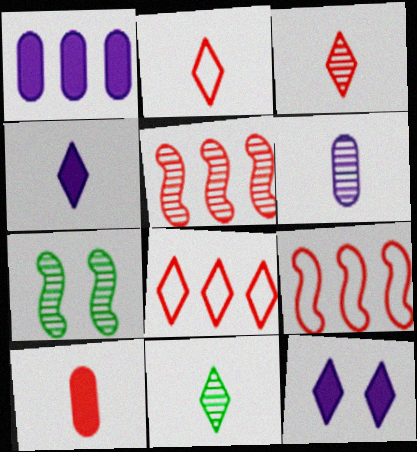[[1, 2, 7], 
[2, 4, 11], 
[8, 11, 12]]